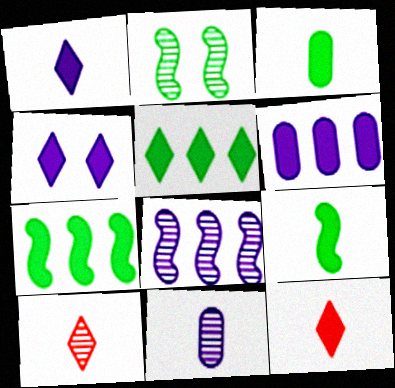[[4, 5, 12]]